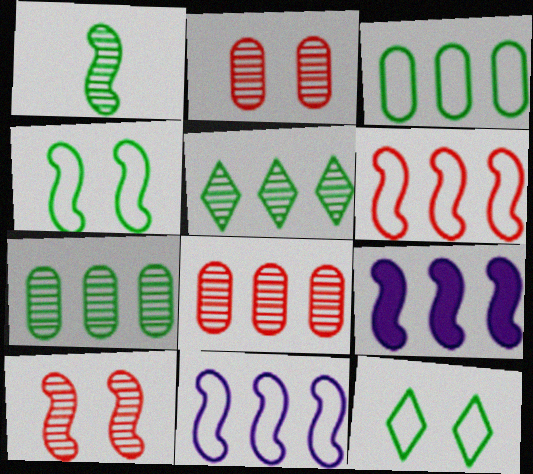[]